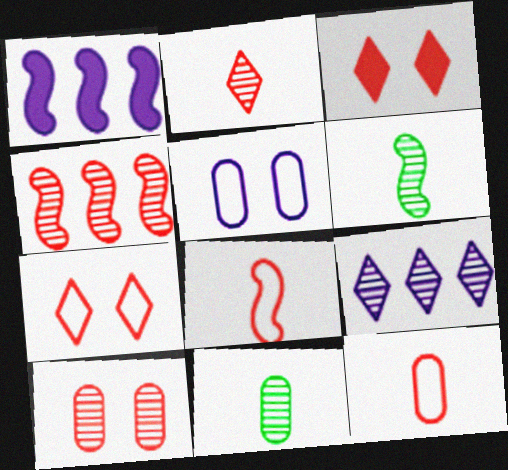[[1, 7, 11], 
[2, 4, 10], 
[3, 4, 12], 
[6, 9, 10]]